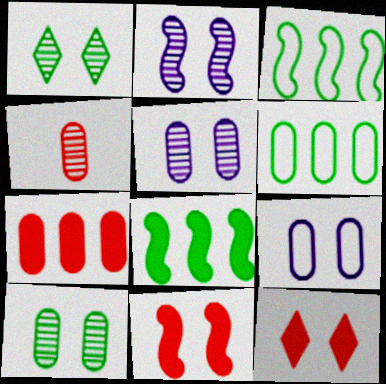[[1, 9, 11]]